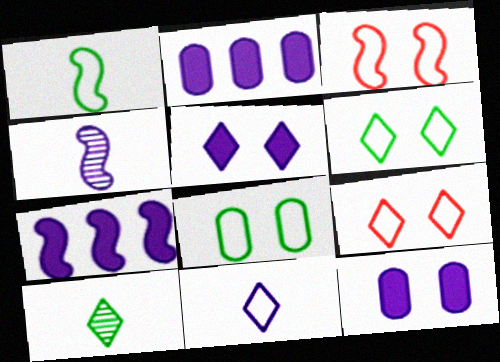[[2, 3, 10]]